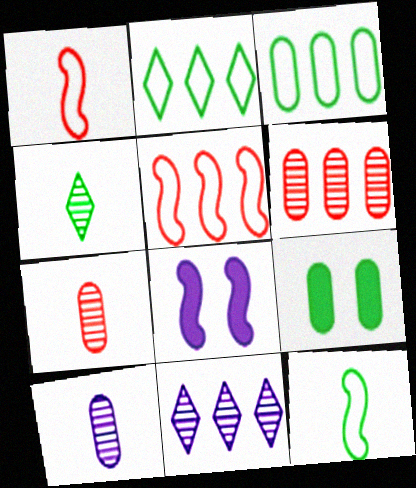[[1, 9, 11], 
[2, 7, 8]]